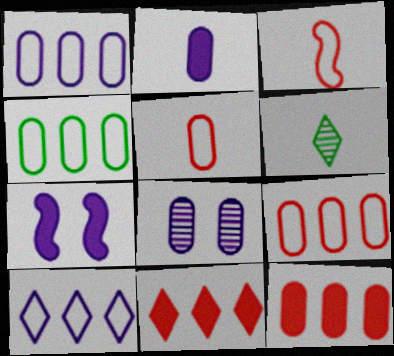[[1, 2, 8], 
[1, 4, 9], 
[2, 3, 6], 
[6, 7, 9]]